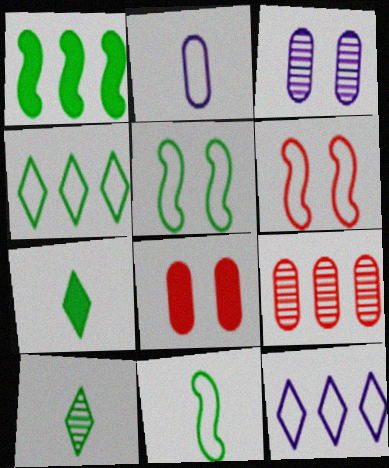[[1, 9, 12], 
[2, 4, 6]]